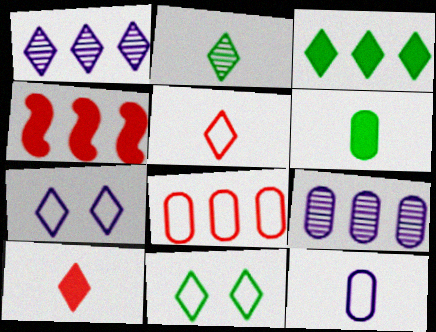[[1, 10, 11], 
[2, 3, 11]]